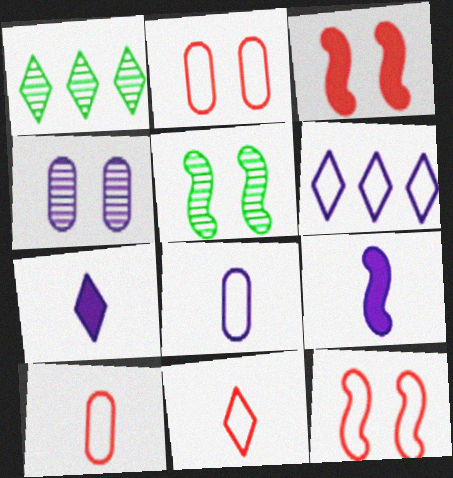[[1, 2, 9], 
[1, 3, 8], 
[4, 6, 9]]